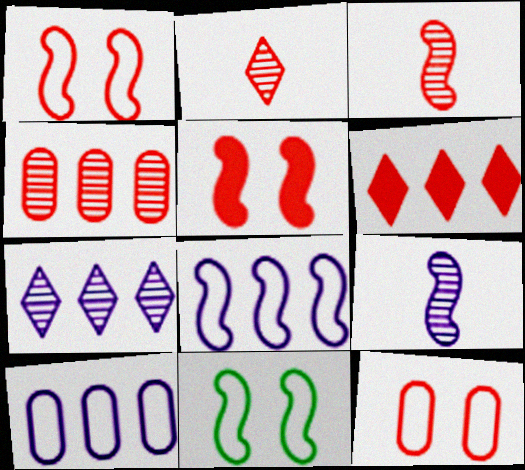[[3, 6, 12]]